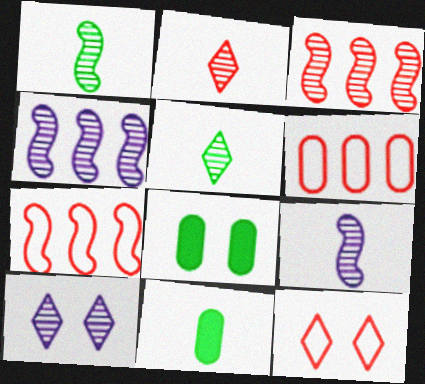[[4, 11, 12], 
[7, 10, 11]]